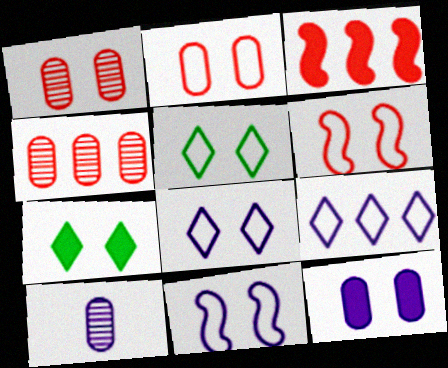[[1, 7, 11], 
[2, 5, 11], 
[3, 5, 10]]